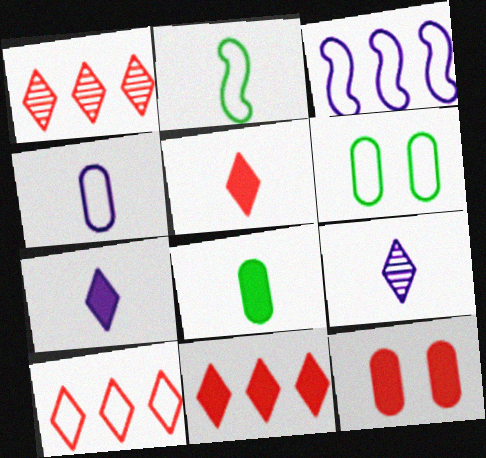[[1, 10, 11]]